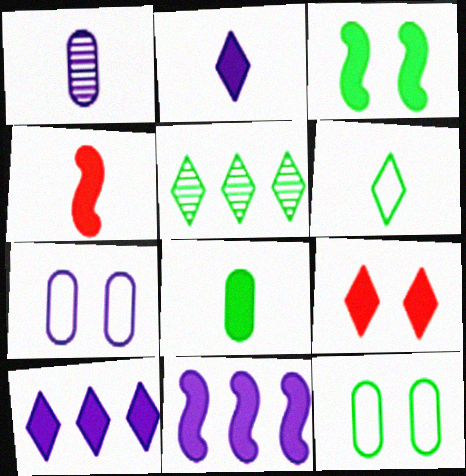[[1, 4, 6], 
[2, 4, 8], 
[3, 4, 11], 
[4, 5, 7], 
[8, 9, 11]]